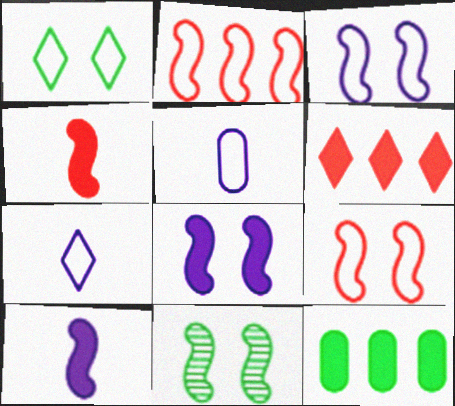[[1, 2, 5], 
[2, 10, 11], 
[5, 6, 11], 
[8, 9, 11]]